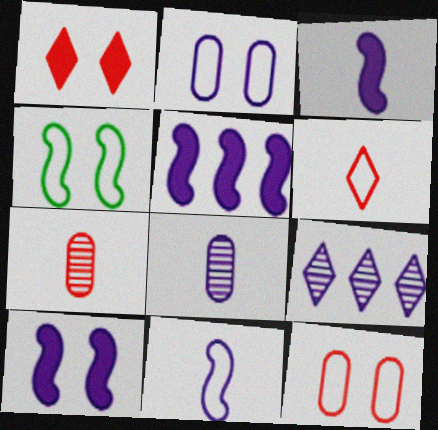[[2, 3, 9], 
[3, 5, 10]]